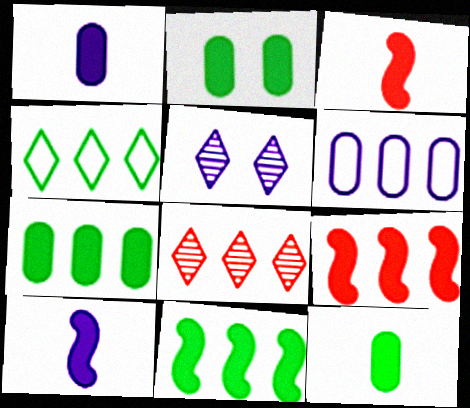[[2, 7, 12], 
[5, 6, 10], 
[6, 8, 11]]